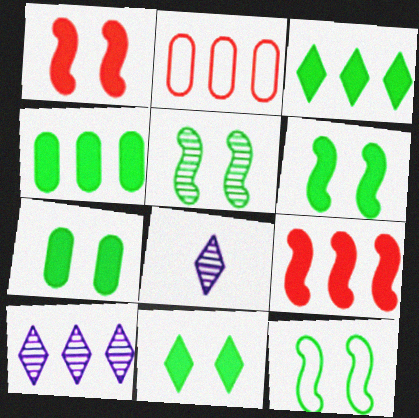[[2, 6, 8], 
[5, 6, 12], 
[6, 7, 11]]